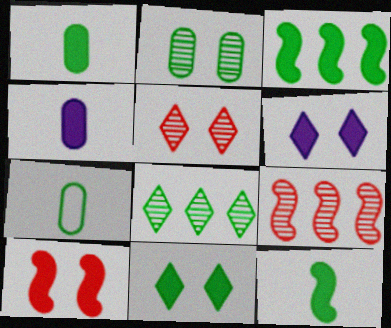[[1, 3, 11], 
[6, 7, 9]]